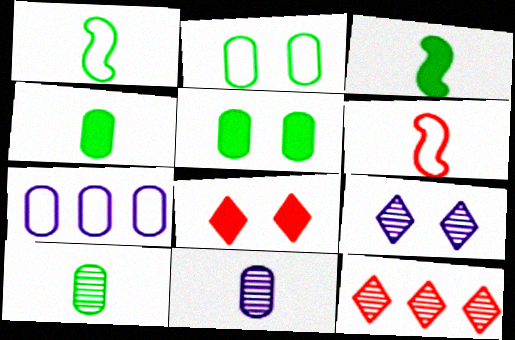[]